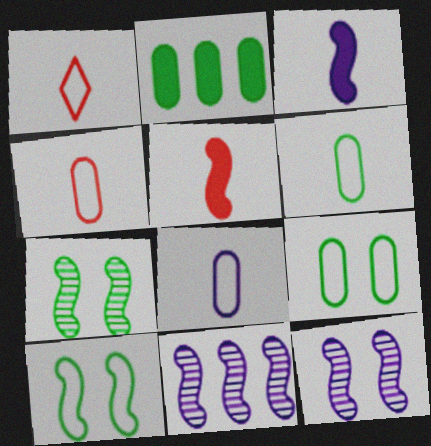[[1, 2, 12], 
[4, 6, 8], 
[5, 10, 11]]